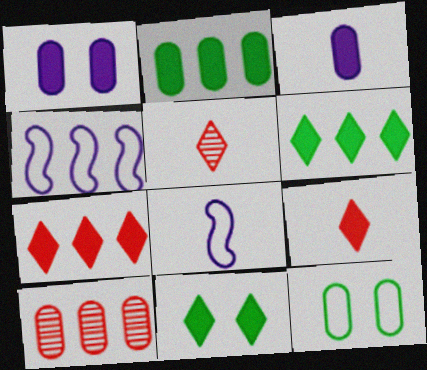[[3, 10, 12], 
[4, 6, 10], 
[8, 10, 11]]